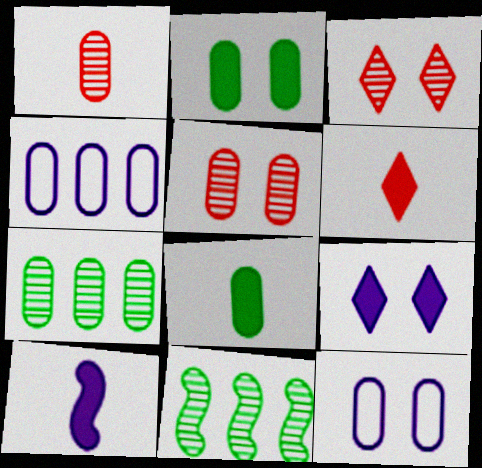[[1, 2, 4], 
[2, 5, 12], 
[4, 5, 8], 
[6, 8, 10], 
[6, 11, 12]]